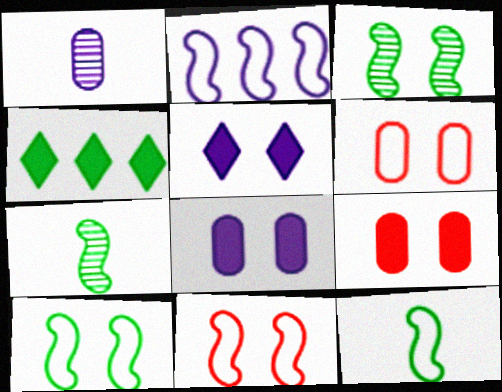[[1, 2, 5], 
[1, 4, 11], 
[2, 11, 12], 
[3, 5, 6]]